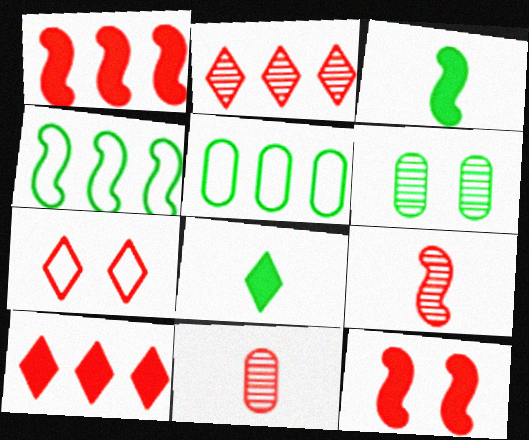[[1, 7, 11], 
[4, 6, 8]]